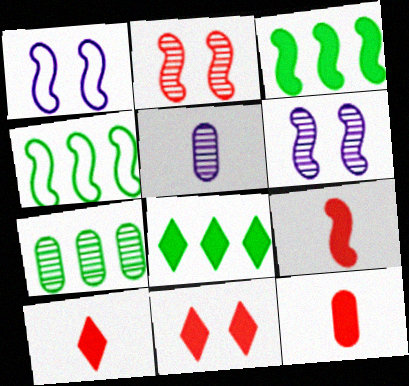[[1, 7, 10], 
[4, 5, 11], 
[4, 6, 9], 
[4, 7, 8], 
[9, 10, 12]]